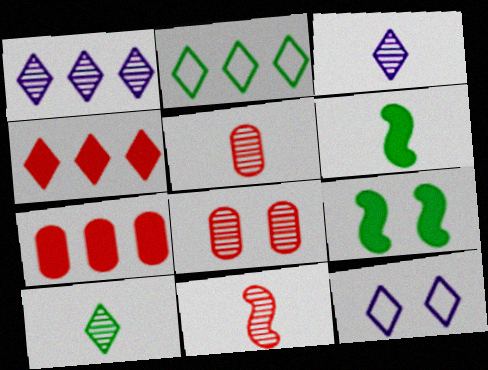[[1, 2, 4], 
[4, 10, 12], 
[8, 9, 12]]